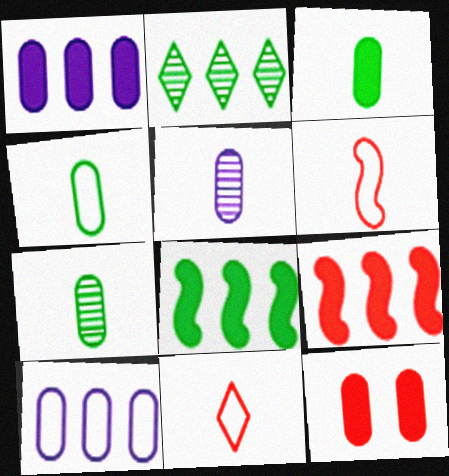[[1, 3, 12], 
[2, 9, 10], 
[3, 4, 7], 
[7, 10, 12]]